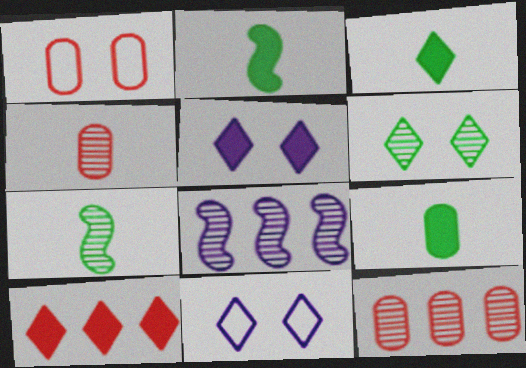[[1, 3, 8], 
[2, 3, 9], 
[2, 11, 12], 
[3, 5, 10], 
[4, 6, 8]]